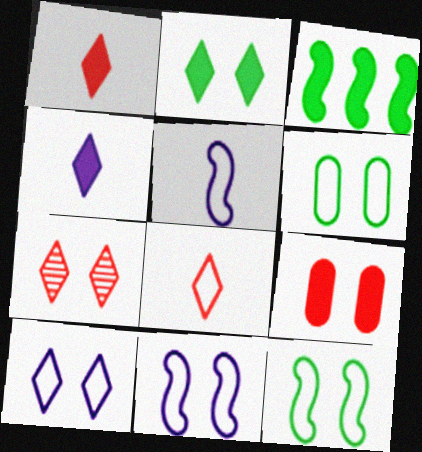[[2, 7, 10], 
[3, 4, 9]]